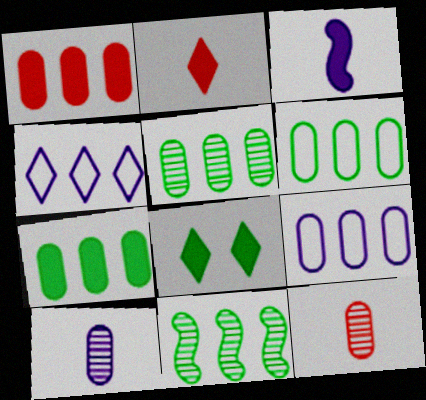[[1, 3, 8], 
[1, 4, 11], 
[1, 5, 9], 
[5, 6, 7]]